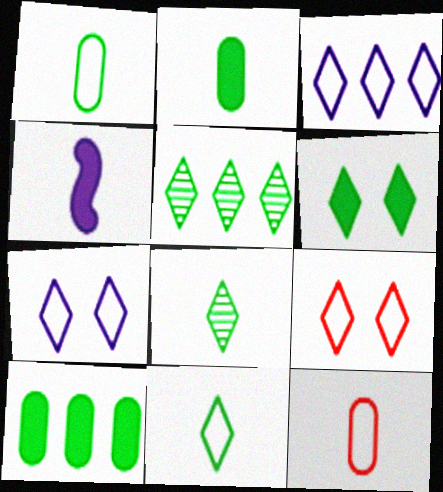[[3, 9, 11], 
[4, 8, 12], 
[5, 6, 11]]